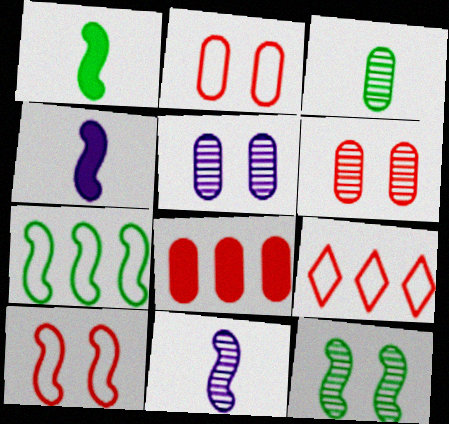[[1, 5, 9], 
[1, 7, 12]]